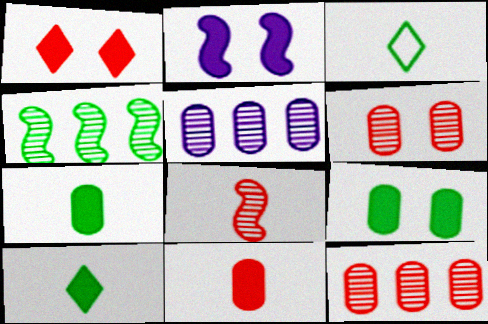[[1, 2, 9], 
[2, 3, 12], 
[3, 4, 9]]